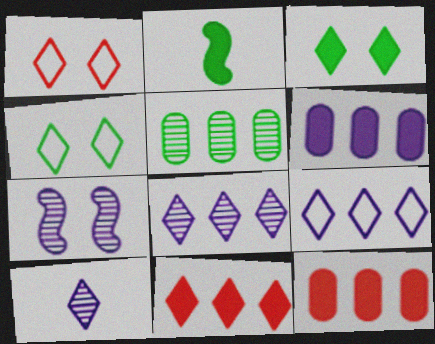[[2, 4, 5], 
[4, 10, 11]]